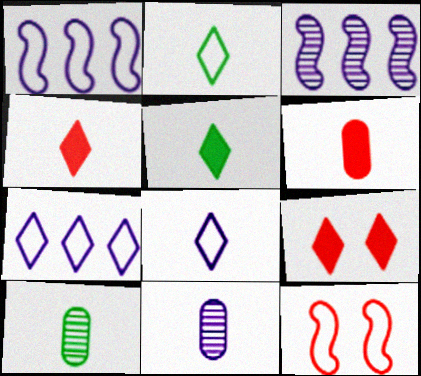[[1, 9, 10]]